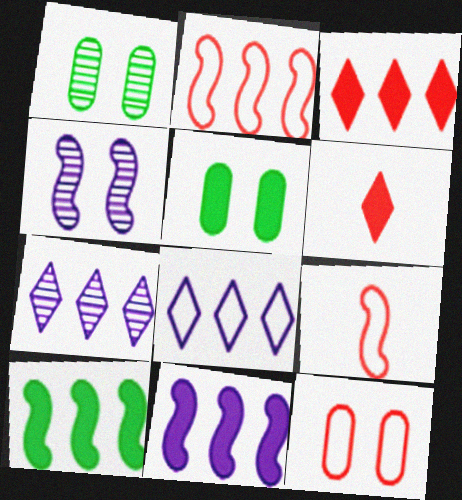[[4, 9, 10], 
[5, 6, 11], 
[5, 7, 9]]